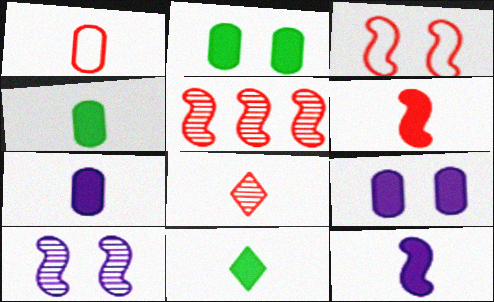[[1, 6, 8], 
[3, 5, 6], 
[6, 7, 11]]